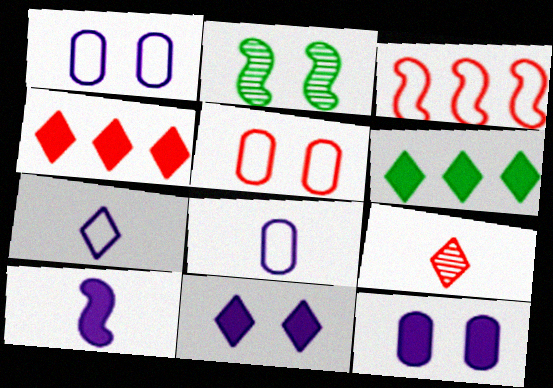[[2, 3, 10], 
[2, 4, 8], 
[2, 5, 11]]